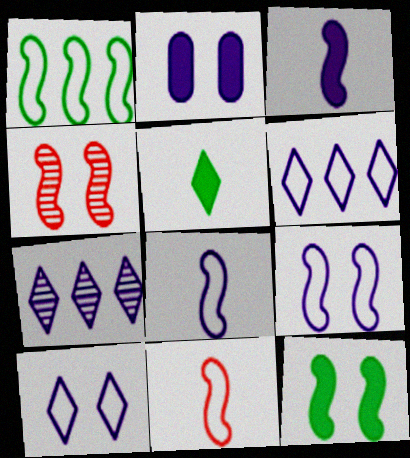[[1, 3, 4], 
[1, 9, 11], 
[2, 7, 8], 
[4, 9, 12]]